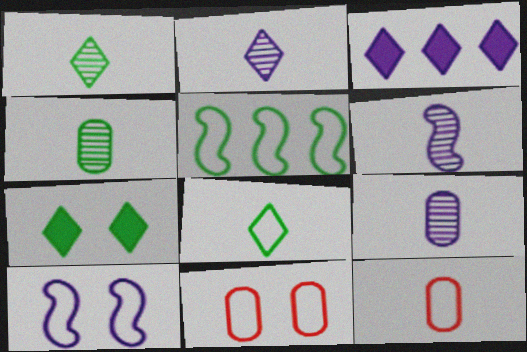[[2, 6, 9], 
[3, 9, 10], 
[4, 5, 7]]